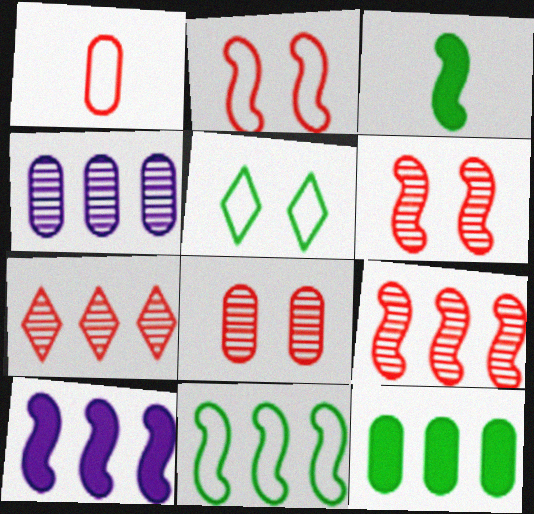[[9, 10, 11]]